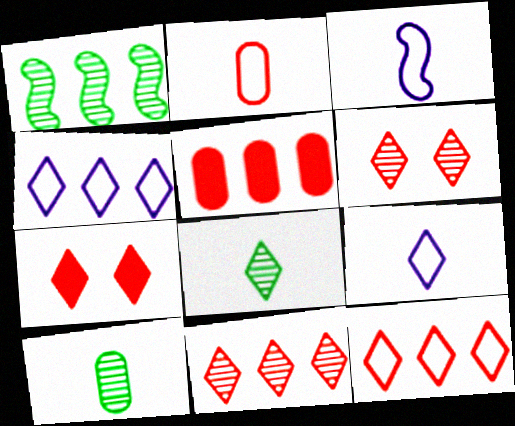[[1, 4, 5], 
[4, 7, 8]]